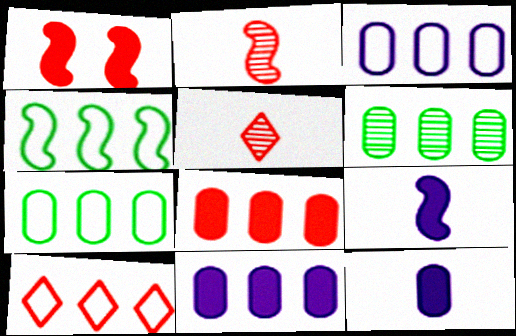[[3, 4, 10], 
[3, 6, 8]]